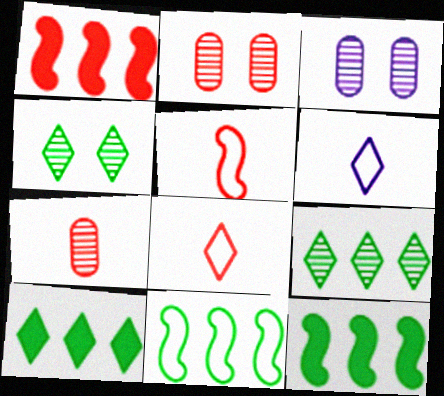[[1, 2, 8], 
[2, 6, 12], 
[3, 5, 10], 
[3, 8, 12]]